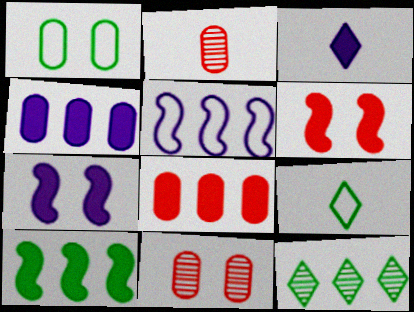[[1, 2, 4], 
[3, 4, 7], 
[5, 8, 12]]